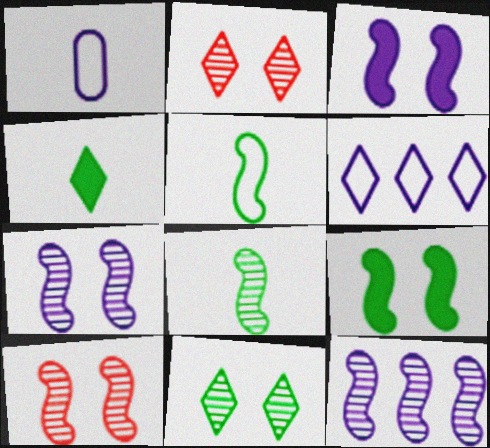[[2, 4, 6], 
[8, 10, 12]]